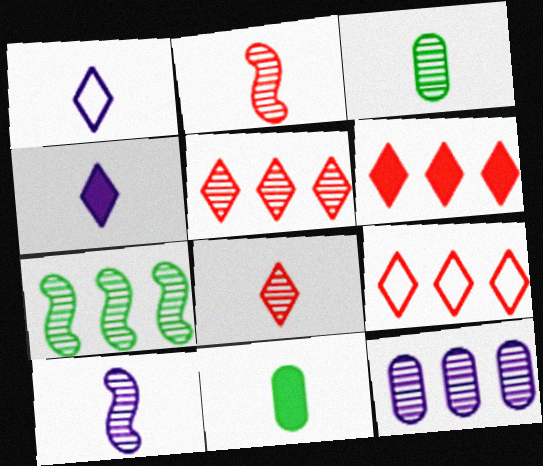[[1, 2, 11], 
[3, 8, 10], 
[5, 6, 9], 
[5, 7, 12]]